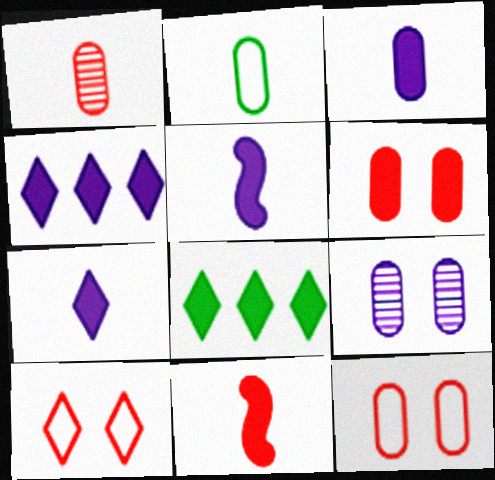[[1, 2, 3], 
[3, 5, 7], 
[5, 6, 8]]